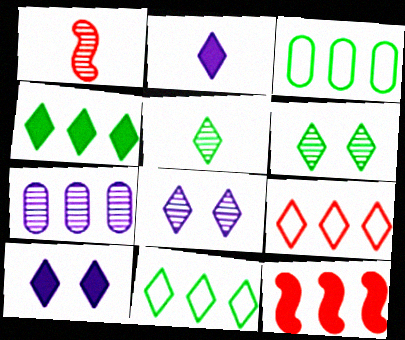[[1, 3, 10], 
[1, 6, 7], 
[2, 6, 9], 
[5, 9, 10], 
[7, 11, 12]]